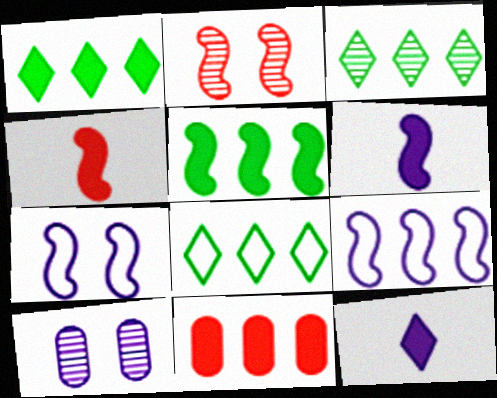[[1, 3, 8], 
[3, 9, 11], 
[4, 8, 10], 
[9, 10, 12]]